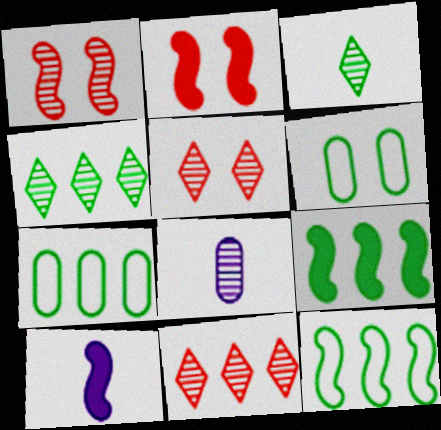[[1, 4, 8], 
[1, 10, 12], 
[2, 9, 10], 
[3, 6, 9], 
[4, 7, 9], 
[5, 7, 10], 
[6, 10, 11]]